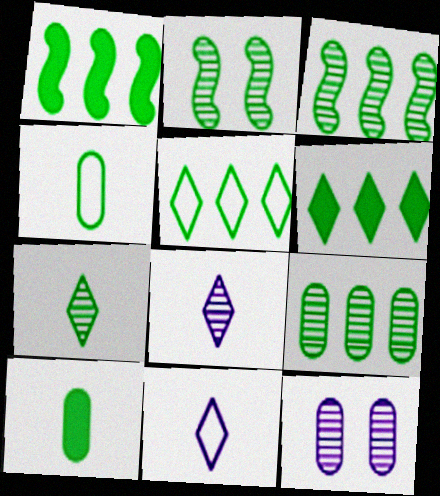[[1, 5, 9], 
[2, 4, 6], 
[2, 5, 10], 
[2, 7, 9]]